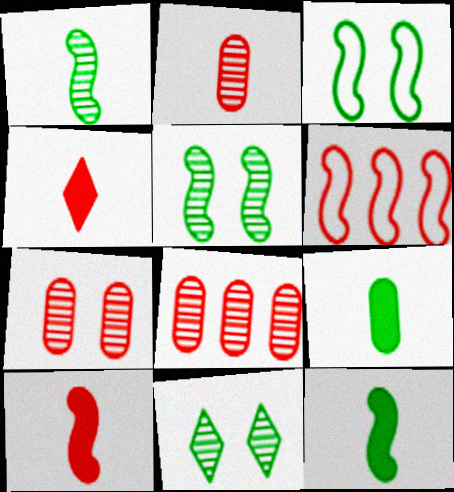[[2, 7, 8], 
[4, 6, 7]]